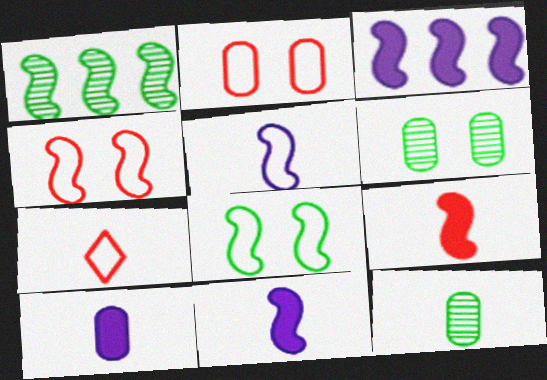[[1, 4, 11], 
[3, 6, 7], 
[7, 11, 12]]